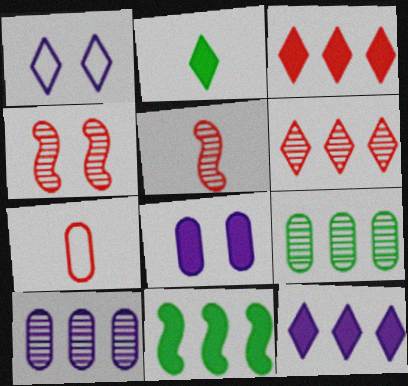[[1, 2, 6], 
[3, 4, 7], 
[7, 8, 9]]